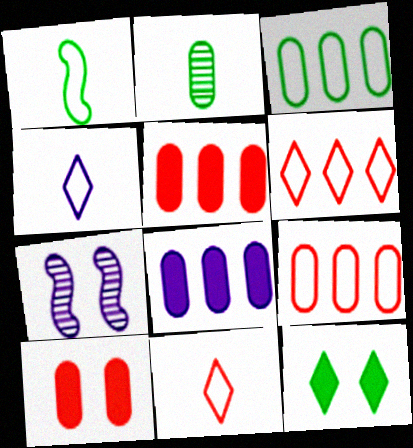[[4, 7, 8]]